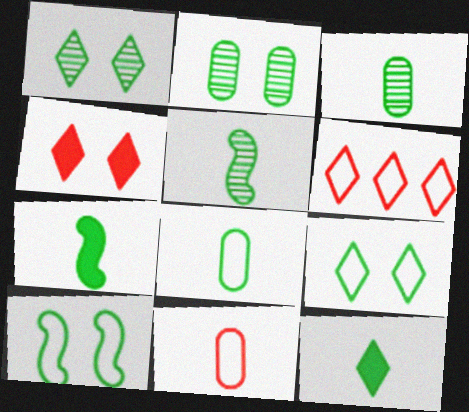[[5, 8, 12]]